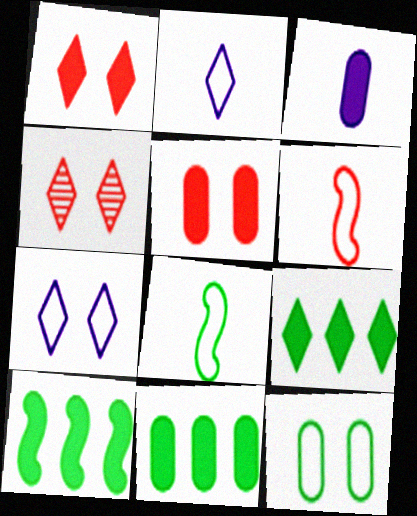[[1, 3, 10], 
[2, 4, 9], 
[3, 5, 11], 
[9, 10, 11]]